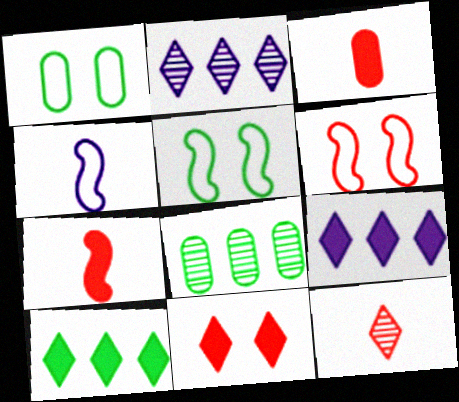[[1, 2, 7], 
[2, 3, 5], 
[4, 8, 11]]